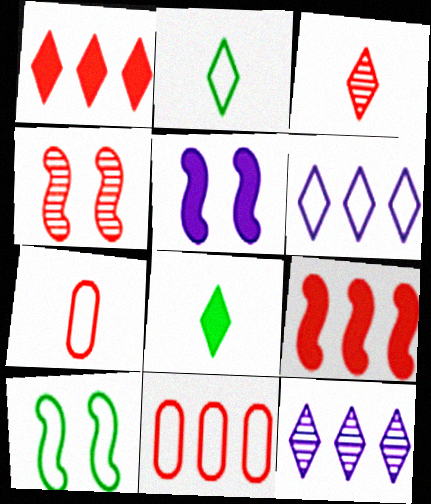[[1, 4, 7], 
[4, 5, 10], 
[6, 7, 10]]